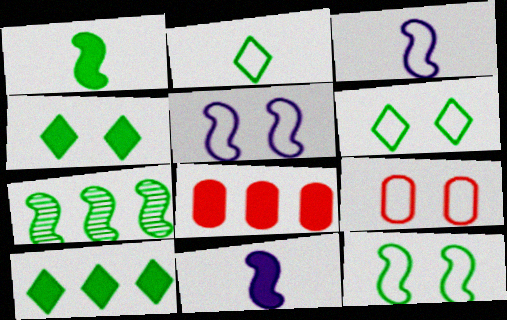[[1, 7, 12], 
[4, 8, 11], 
[5, 6, 9]]